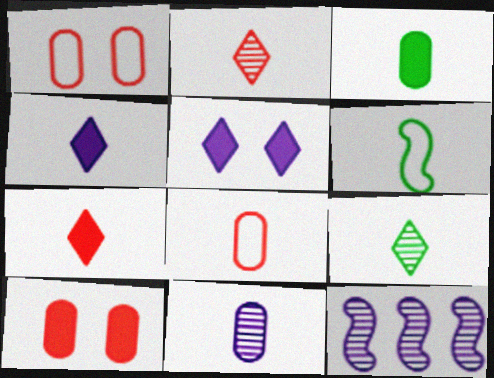[[3, 6, 9], 
[3, 8, 11], 
[6, 7, 11]]